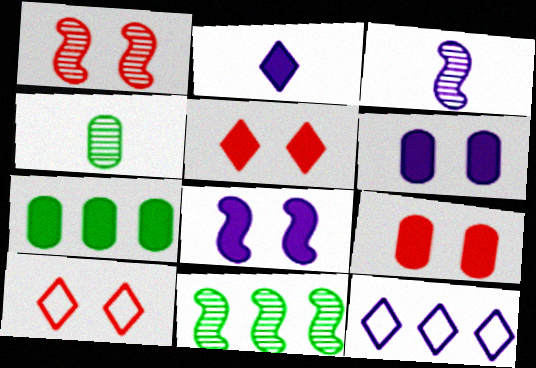[[1, 3, 11], 
[1, 9, 10], 
[3, 6, 12], 
[3, 7, 10]]